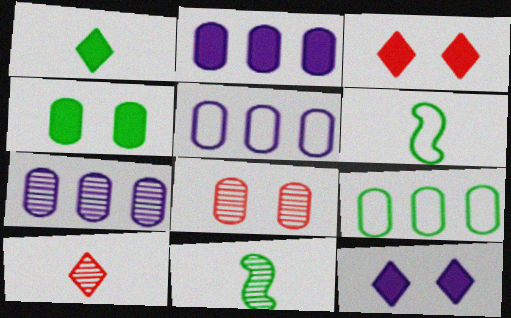[[2, 5, 7], 
[3, 5, 11], 
[3, 6, 7]]